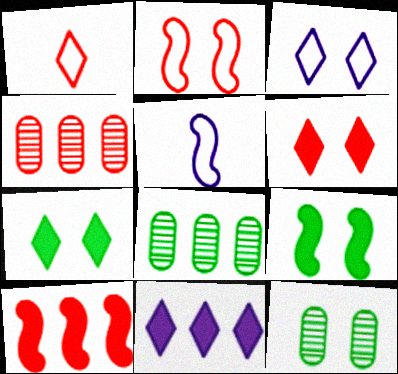[[4, 5, 7], 
[5, 6, 8]]